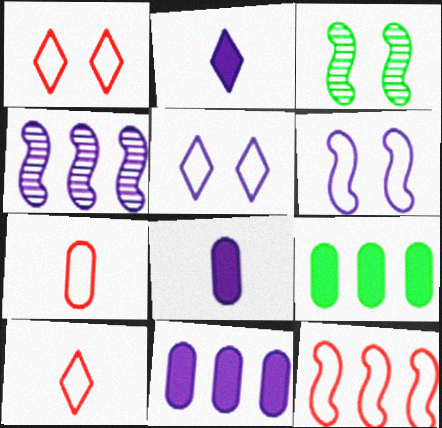[[1, 7, 12], 
[3, 10, 11], 
[4, 5, 8]]